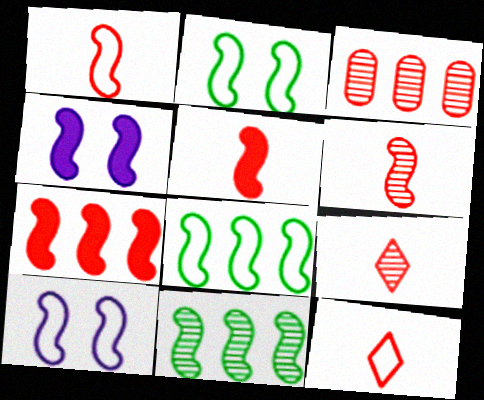[[1, 4, 11], 
[1, 5, 6], 
[1, 8, 10], 
[4, 6, 8], 
[5, 10, 11]]